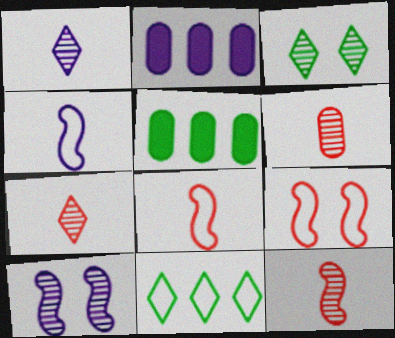[[1, 5, 9], 
[2, 3, 8], 
[6, 7, 12]]